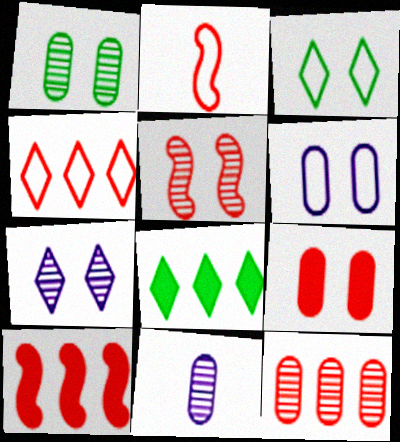[[1, 5, 7], 
[1, 6, 9], 
[1, 11, 12], 
[2, 5, 10], 
[3, 10, 11], 
[4, 10, 12]]